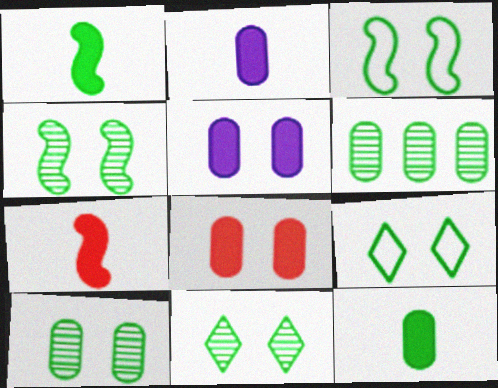[[1, 6, 9], 
[4, 10, 11]]